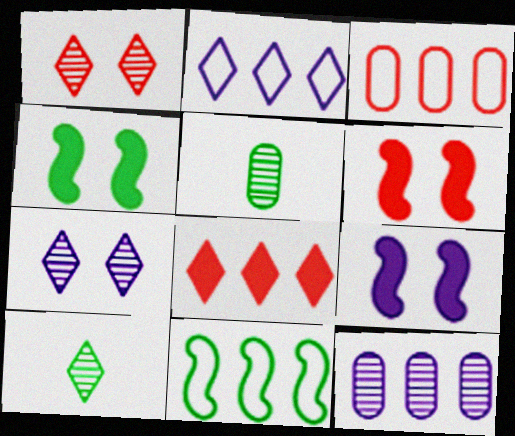[[2, 3, 11], 
[2, 5, 6], 
[3, 9, 10], 
[4, 6, 9], 
[8, 11, 12]]